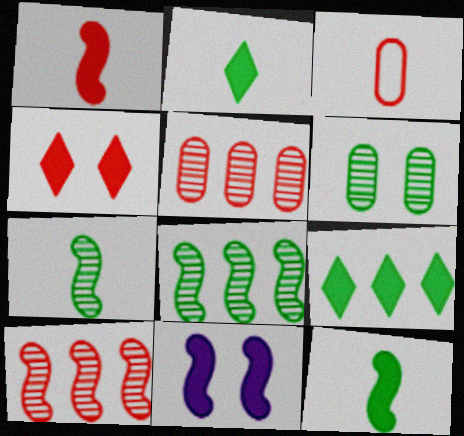[[3, 4, 10]]